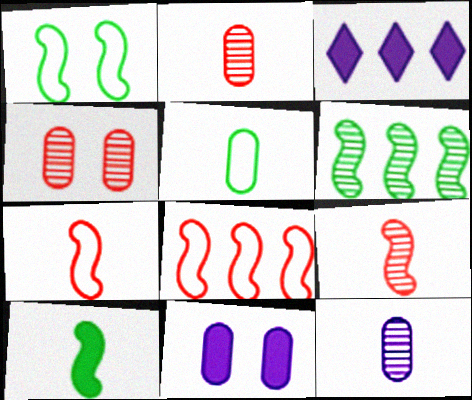[[1, 2, 3], 
[1, 6, 10]]